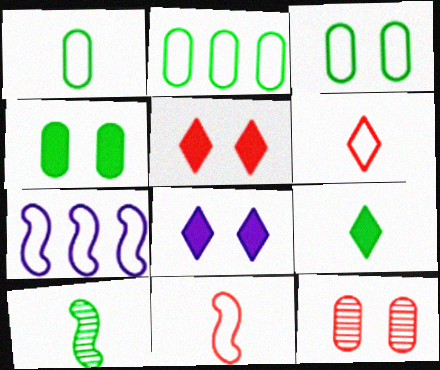[[1, 2, 3], 
[1, 9, 10], 
[3, 6, 7], 
[7, 9, 12]]